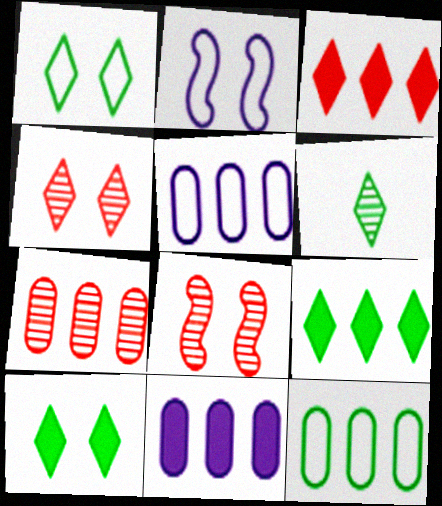[[1, 6, 9], 
[7, 11, 12]]